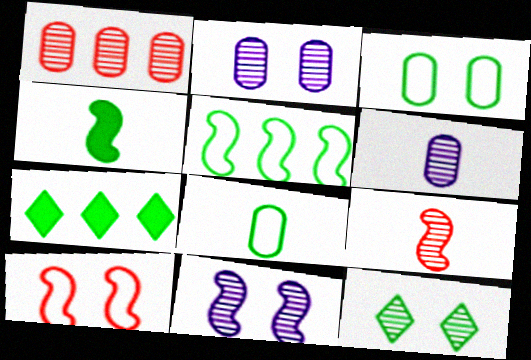[[6, 7, 10]]